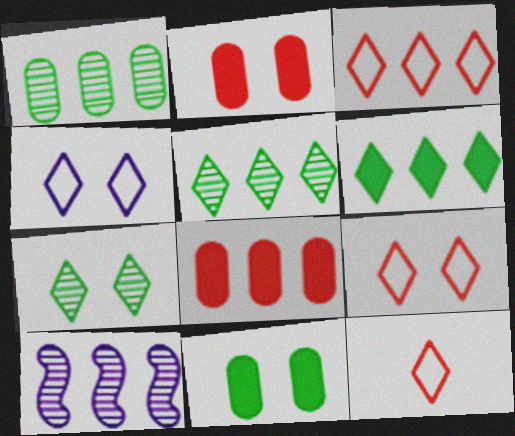[[3, 9, 12], 
[10, 11, 12]]